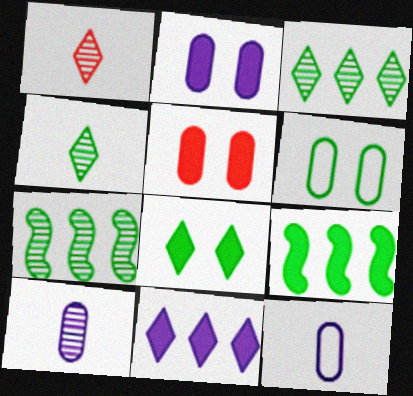[[4, 6, 9]]